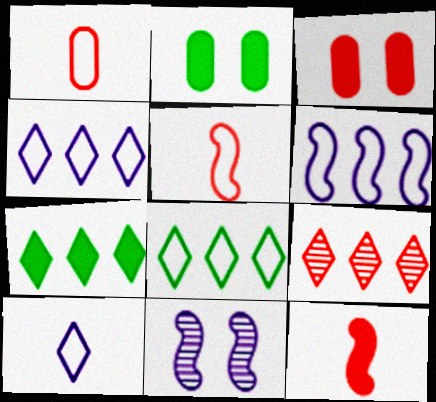[[1, 7, 11], 
[3, 5, 9], 
[4, 7, 9]]